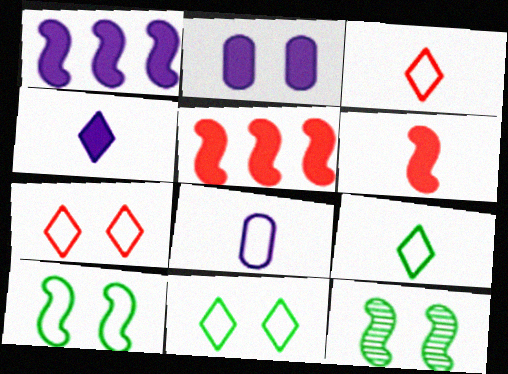[[1, 2, 4], 
[2, 7, 12]]